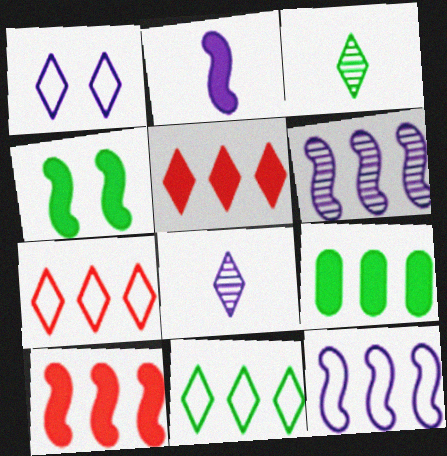[[1, 3, 5], 
[2, 4, 10], 
[6, 7, 9]]